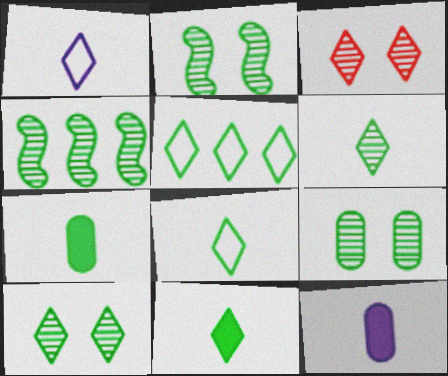[[2, 5, 7], 
[2, 9, 10], 
[4, 6, 9], 
[5, 10, 11], 
[6, 8, 11]]